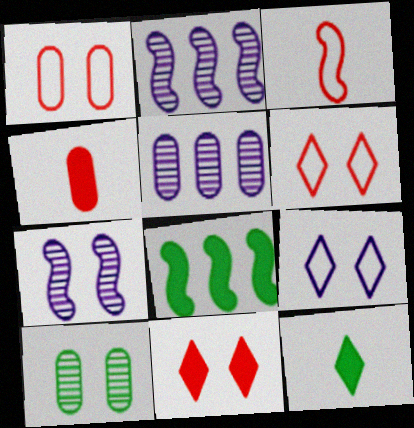[[1, 2, 12], 
[3, 7, 8]]